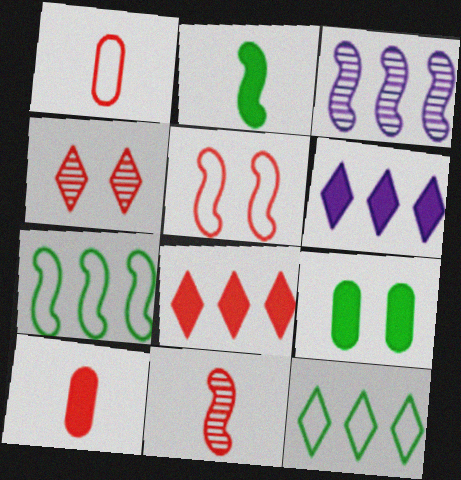[[2, 3, 5]]